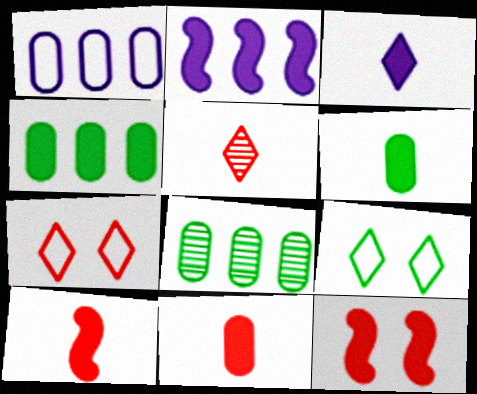[[3, 4, 12], 
[3, 6, 10]]